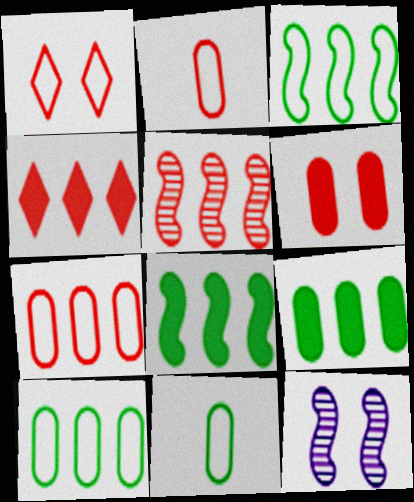[[4, 5, 7], 
[4, 11, 12]]